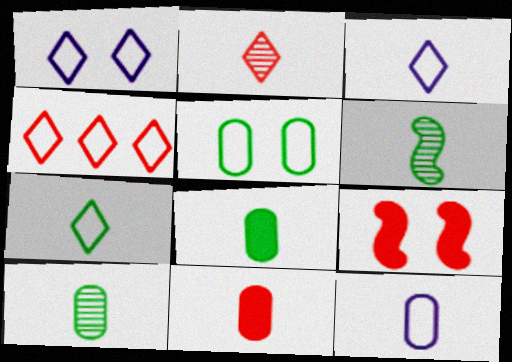[[1, 4, 7], 
[3, 6, 11], 
[6, 7, 8], 
[10, 11, 12]]